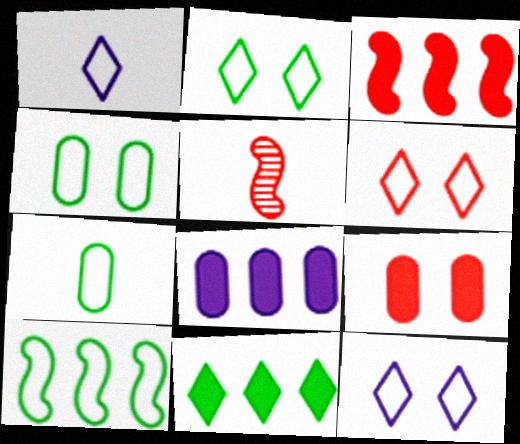[[2, 5, 8], 
[2, 6, 12], 
[2, 7, 10], 
[3, 8, 11]]